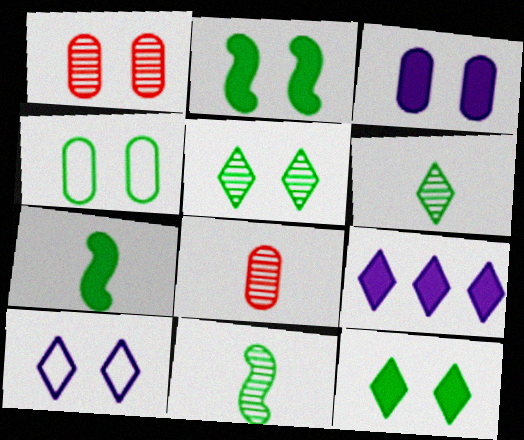[[1, 2, 10], 
[1, 3, 4], 
[2, 4, 5]]